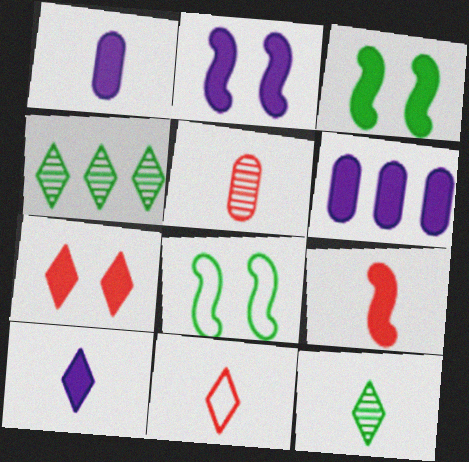[[2, 6, 10], 
[5, 9, 11], 
[10, 11, 12]]